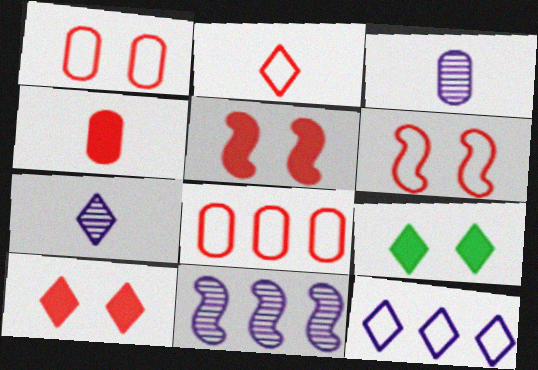[[2, 6, 8]]